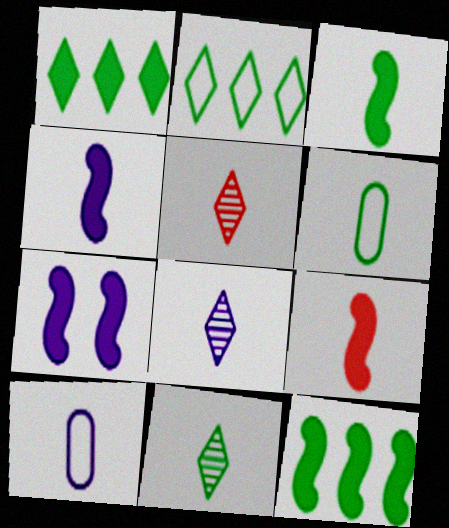[[3, 4, 9], 
[3, 5, 10], 
[3, 6, 11], 
[4, 5, 6], 
[4, 8, 10], 
[5, 8, 11], 
[6, 8, 9], 
[7, 9, 12], 
[9, 10, 11]]